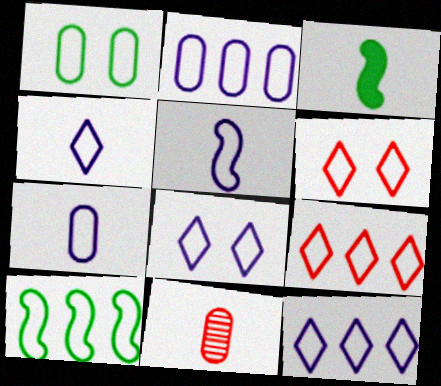[[1, 5, 9], 
[2, 5, 8], 
[2, 9, 10], 
[3, 4, 11], 
[4, 5, 7], 
[4, 8, 12], 
[6, 7, 10]]